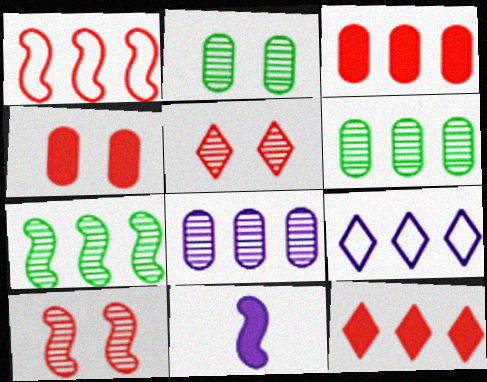[[3, 7, 9]]